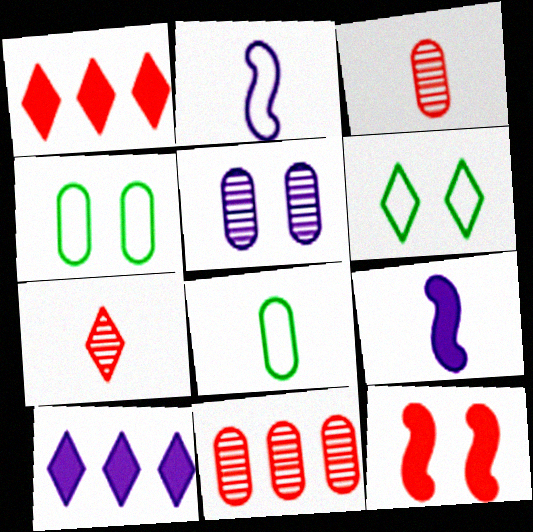[[2, 5, 10], 
[5, 6, 12], 
[6, 7, 10], 
[6, 9, 11], 
[7, 8, 9]]